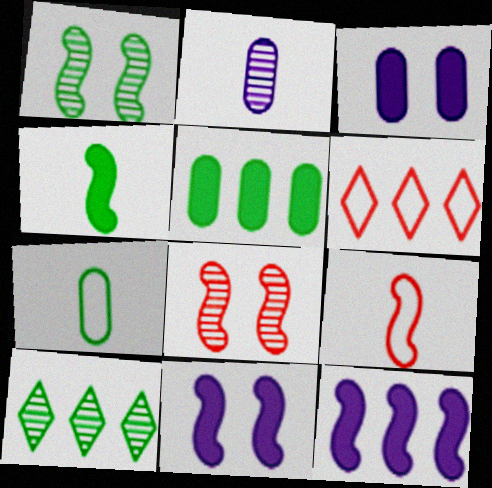[[1, 9, 12], 
[2, 8, 10], 
[3, 9, 10]]